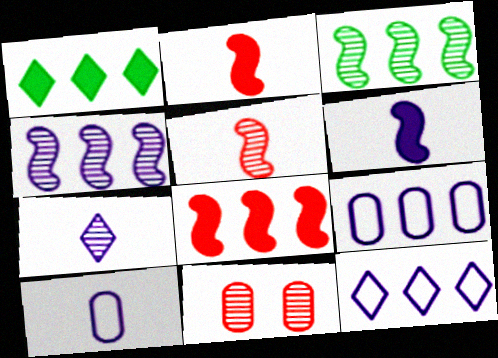[[3, 7, 11], 
[6, 7, 10]]